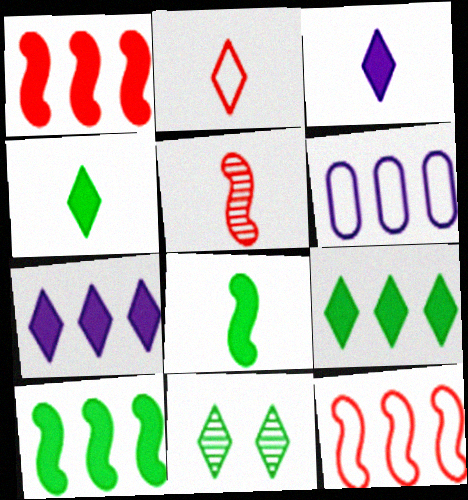[[2, 7, 11]]